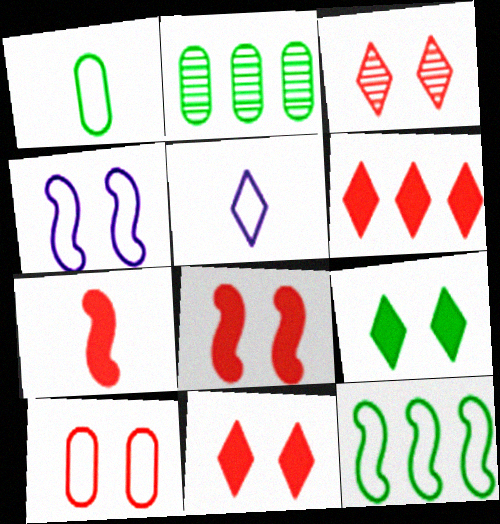[[2, 5, 8], 
[3, 8, 10], 
[5, 10, 12]]